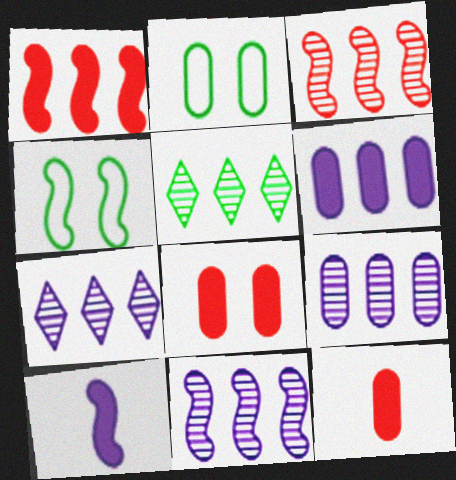[[2, 9, 12], 
[3, 4, 10], 
[3, 5, 9], 
[4, 7, 12], 
[7, 9, 11]]